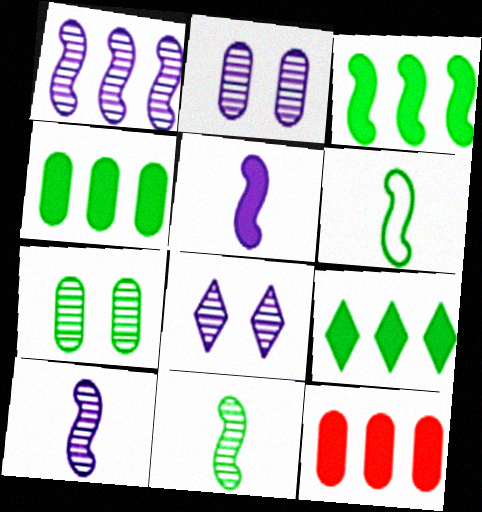[[3, 4, 9], 
[6, 7, 9], 
[6, 8, 12]]